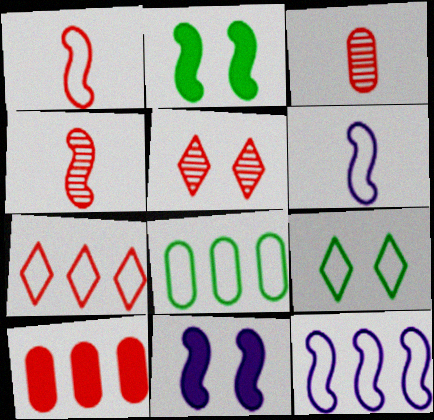[[1, 5, 10], 
[2, 4, 12], 
[7, 8, 12]]